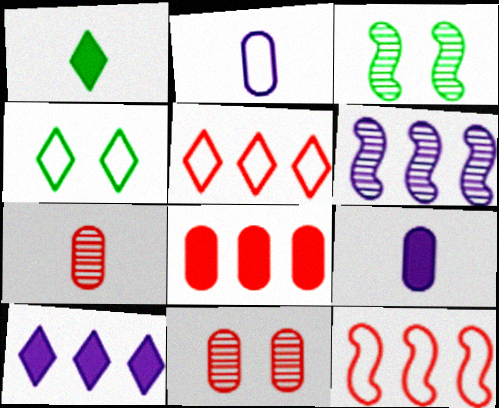[[2, 4, 12], 
[3, 5, 9]]